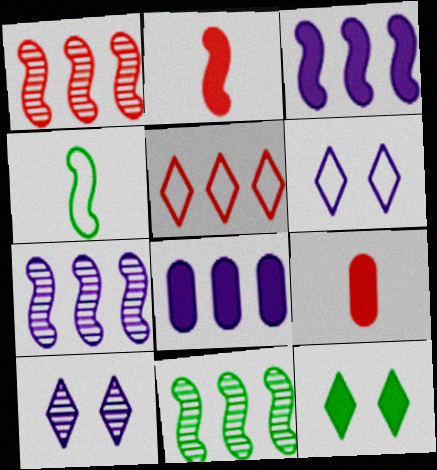[[1, 7, 11], 
[2, 8, 12], 
[3, 9, 12], 
[5, 8, 11], 
[6, 9, 11]]